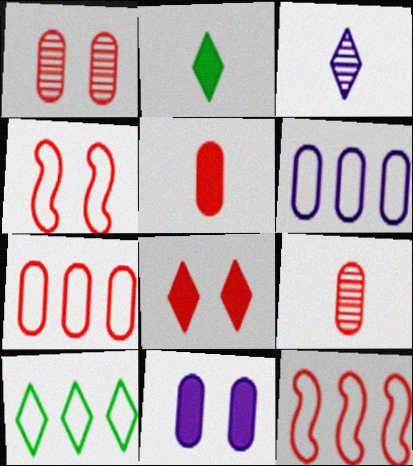[[1, 4, 8], 
[1, 5, 7], 
[3, 8, 10], 
[6, 10, 12], 
[8, 9, 12]]